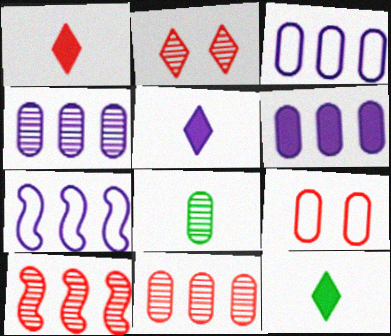[[1, 5, 12], 
[1, 9, 10], 
[3, 4, 6], 
[6, 8, 9]]